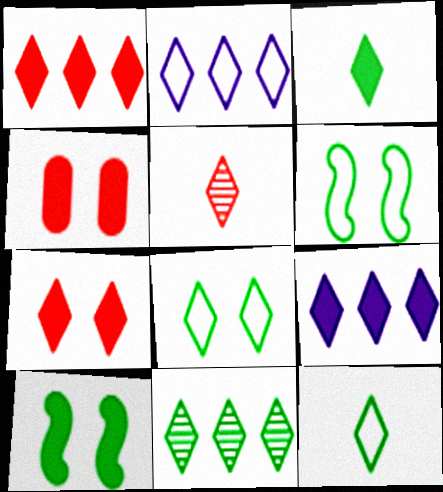[[1, 2, 11], 
[3, 7, 9], 
[3, 8, 11], 
[5, 8, 9]]